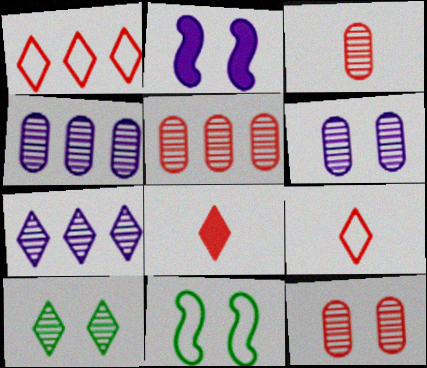[[3, 5, 12], 
[4, 8, 11]]